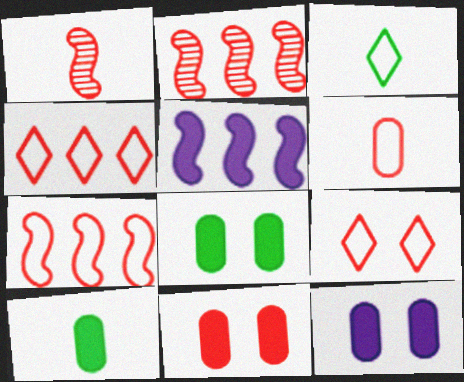[[1, 4, 11], 
[2, 3, 12], 
[6, 7, 9], 
[8, 11, 12]]